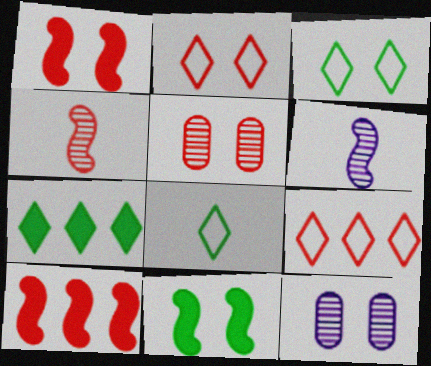[[1, 2, 5], 
[1, 3, 12], 
[2, 11, 12], 
[8, 10, 12]]